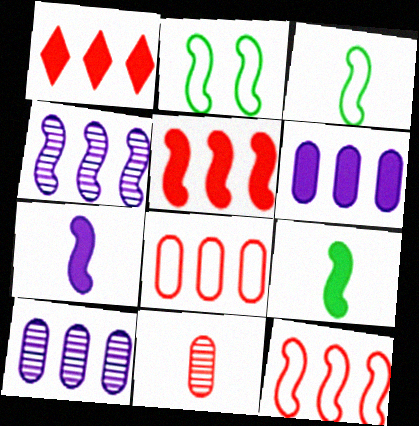[]